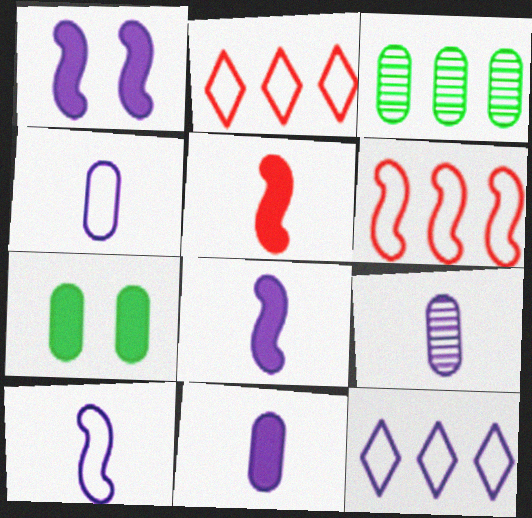[[1, 9, 12], 
[4, 9, 11]]